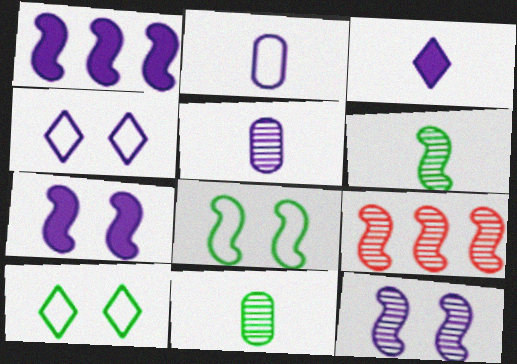[[1, 4, 5], 
[6, 9, 12]]